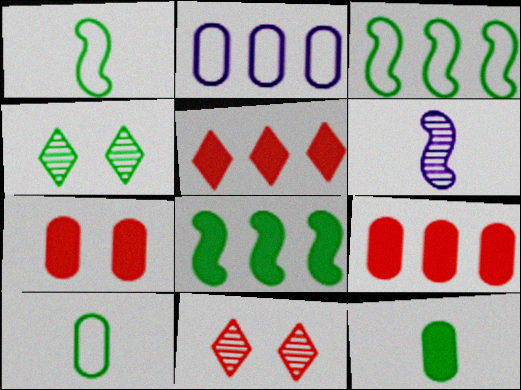[[3, 4, 12], 
[4, 8, 10]]